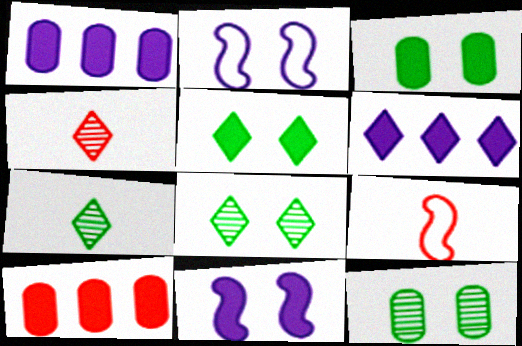[[1, 8, 9], 
[2, 7, 10], 
[6, 9, 12]]